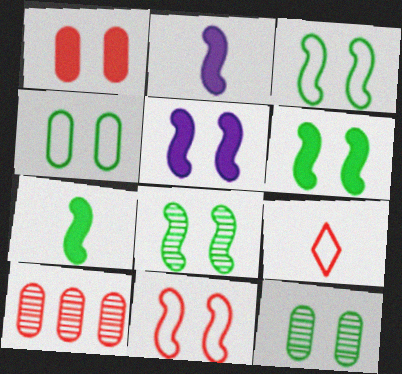[[3, 6, 8], 
[5, 8, 11]]